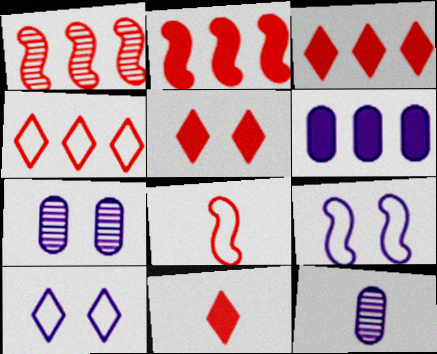[[3, 5, 11]]